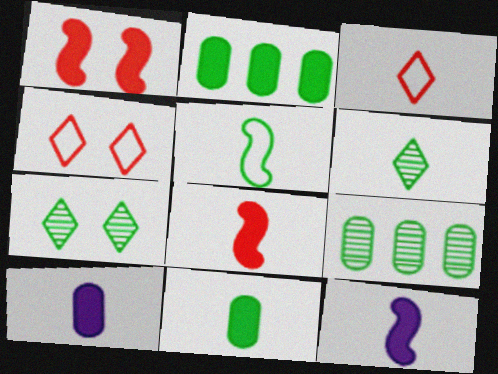[[2, 5, 7], 
[4, 9, 12], 
[5, 6, 11]]